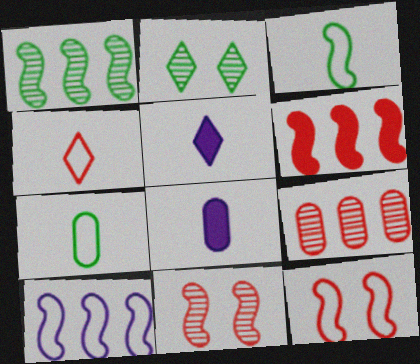[[1, 6, 10], 
[3, 10, 12]]